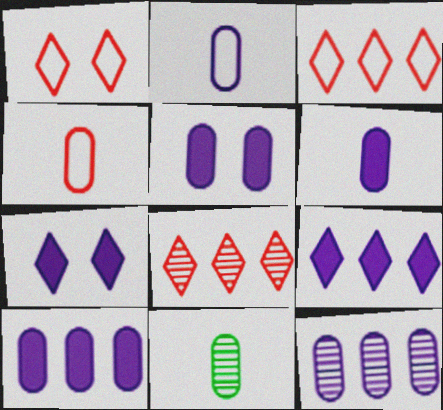[[2, 5, 12], 
[4, 6, 11], 
[5, 6, 10]]